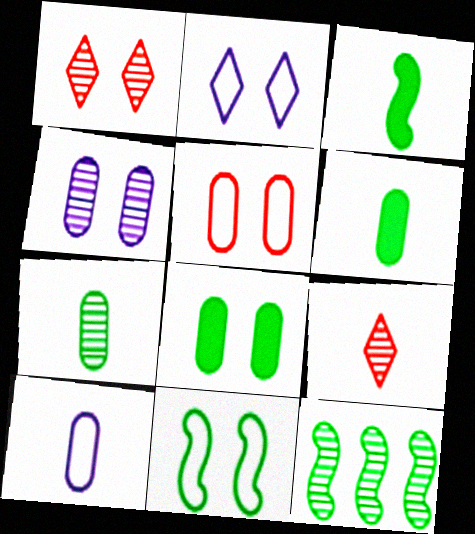[[2, 5, 11], 
[3, 9, 10], 
[3, 11, 12], 
[4, 5, 8], 
[4, 9, 12]]